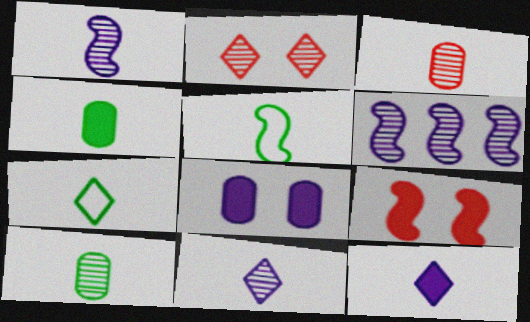[[2, 6, 10], 
[3, 5, 12], 
[5, 6, 9]]